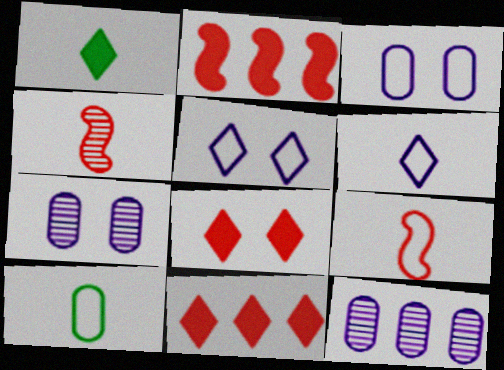[[6, 9, 10]]